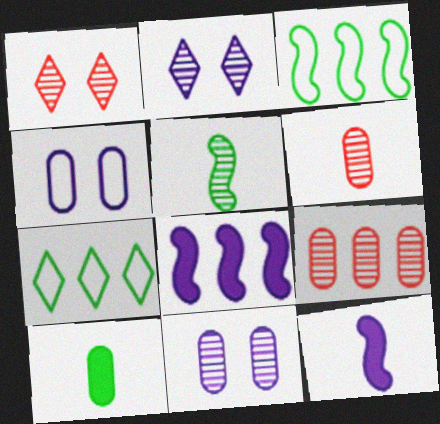[[2, 5, 9], 
[4, 9, 10], 
[7, 8, 9]]